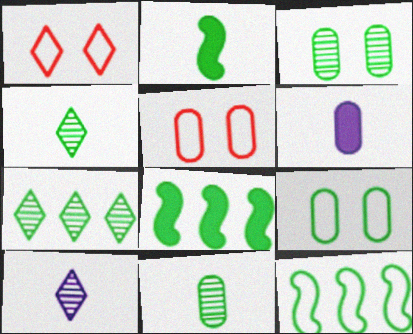[[2, 7, 9], 
[4, 8, 9], 
[5, 8, 10]]